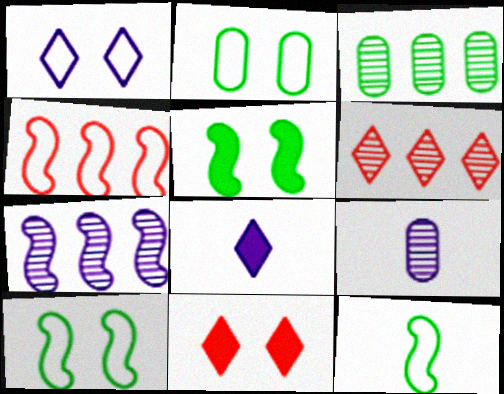[[3, 6, 7]]